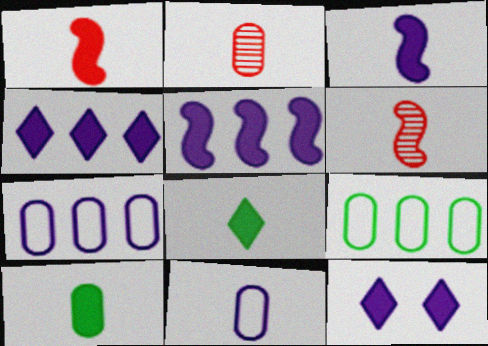[[2, 10, 11], 
[6, 8, 11], 
[6, 9, 12]]